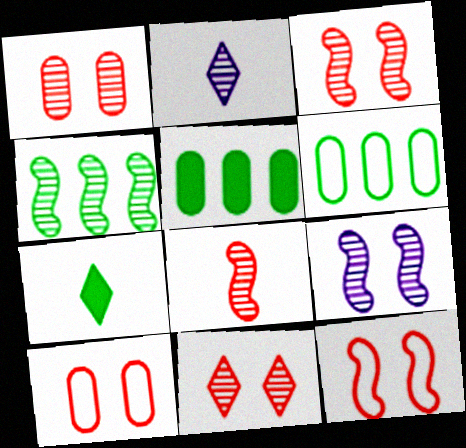[[1, 2, 4], 
[1, 3, 11], 
[2, 5, 12], 
[4, 8, 9]]